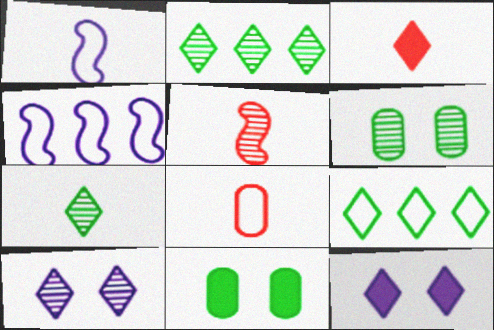[[3, 4, 6], 
[3, 5, 8], 
[3, 9, 10]]